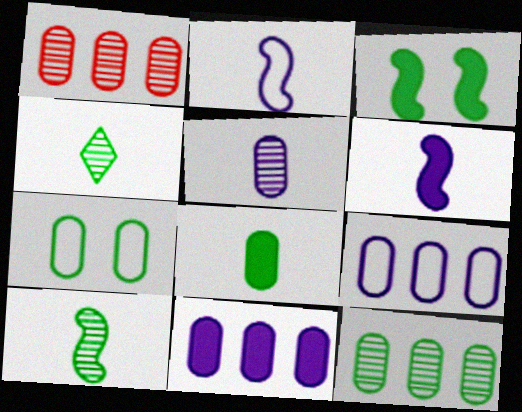[[7, 8, 12]]